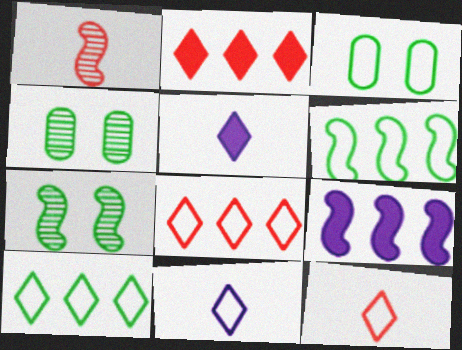[[4, 9, 12]]